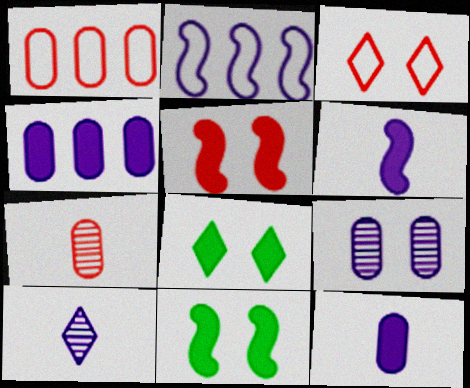[[1, 10, 11], 
[2, 7, 8], 
[3, 9, 11]]